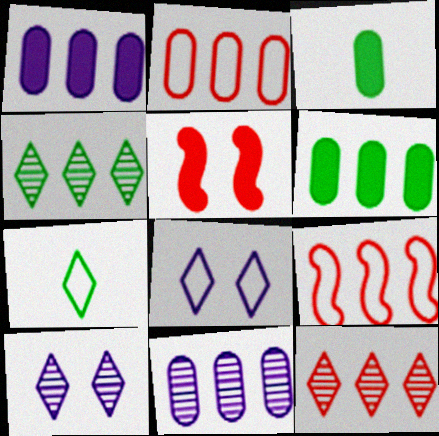[[1, 4, 9], 
[2, 6, 11], 
[3, 9, 10], 
[5, 7, 11]]